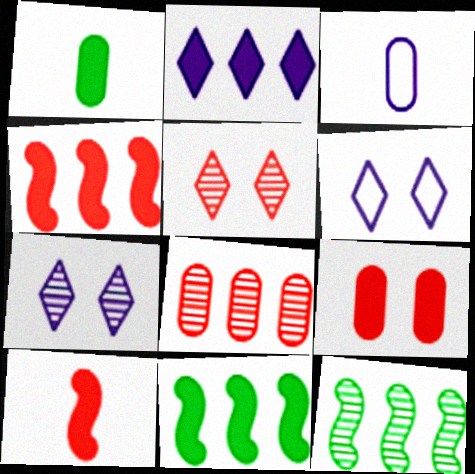[[3, 5, 11]]